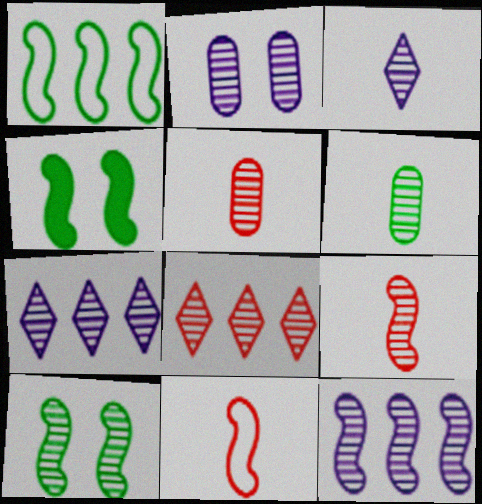[[2, 3, 12], 
[3, 6, 9], 
[4, 11, 12], 
[5, 7, 10], 
[9, 10, 12]]